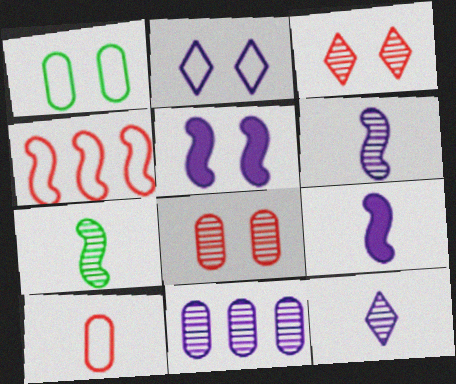[[1, 3, 5], 
[2, 9, 11], 
[3, 7, 11], 
[4, 5, 7]]